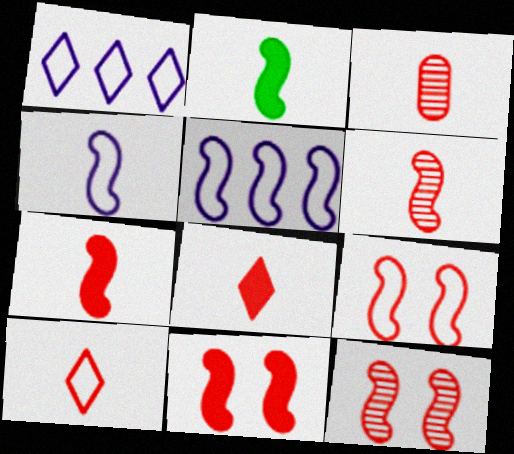[[2, 4, 6], 
[2, 5, 12], 
[3, 7, 10], 
[9, 11, 12]]